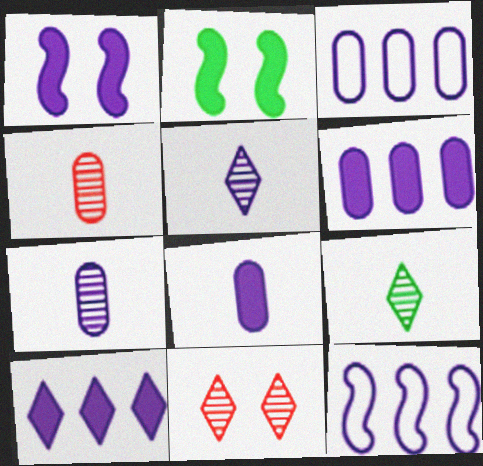[[1, 3, 5], 
[1, 8, 10]]